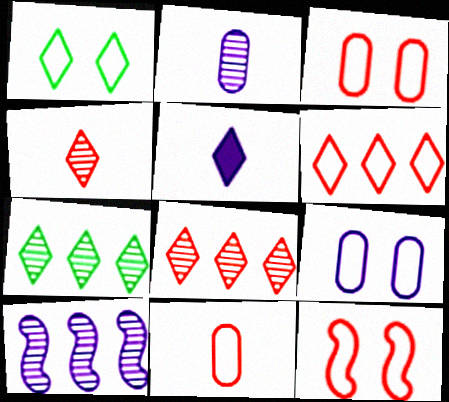[[1, 5, 8], 
[1, 9, 12], 
[5, 9, 10], 
[6, 11, 12]]